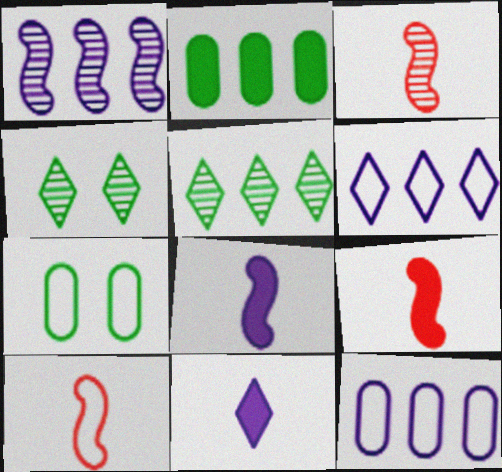[[3, 9, 10], 
[4, 9, 12], 
[6, 7, 10]]